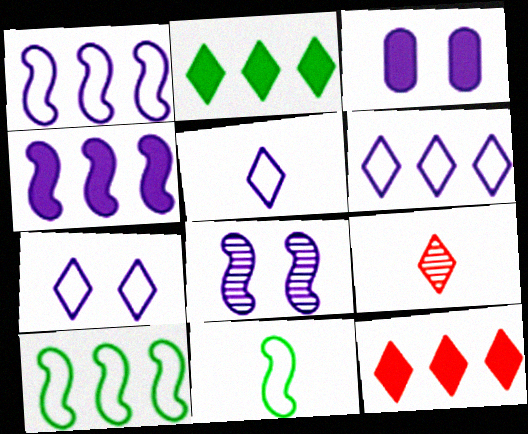[[2, 7, 9], 
[3, 7, 8], 
[3, 9, 10], 
[5, 6, 7]]